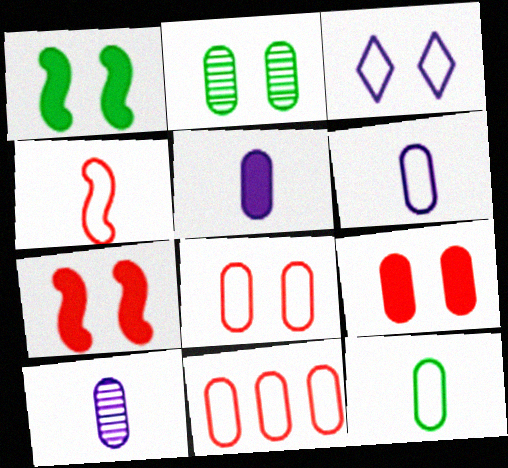[[2, 3, 7], 
[2, 5, 11], 
[5, 6, 10]]